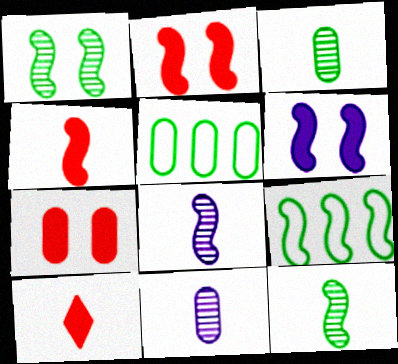[[2, 8, 9], 
[5, 7, 11]]